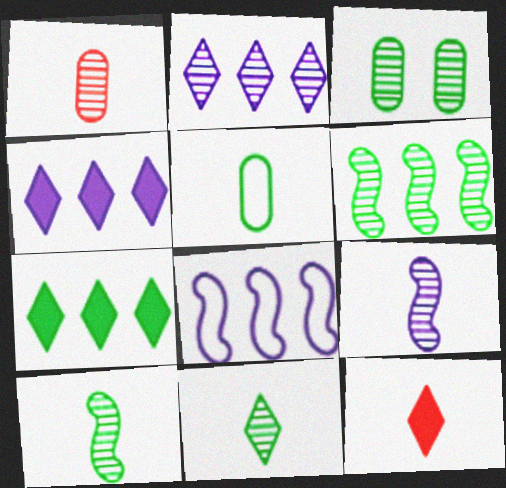[[1, 9, 11], 
[3, 6, 11], 
[3, 8, 12], 
[5, 9, 12]]